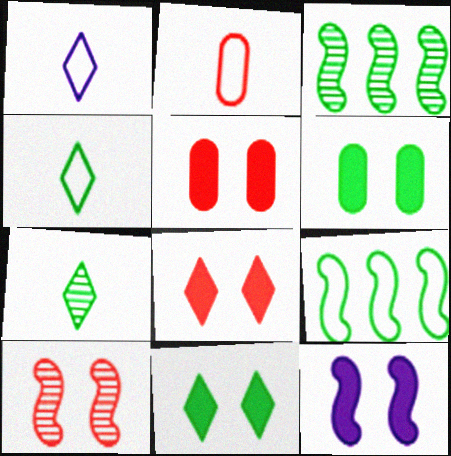[[1, 3, 5], 
[3, 4, 6], 
[5, 11, 12], 
[6, 7, 9], 
[6, 8, 12]]